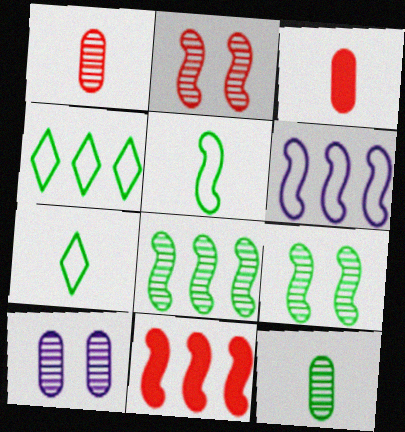[[6, 8, 11], 
[7, 10, 11]]